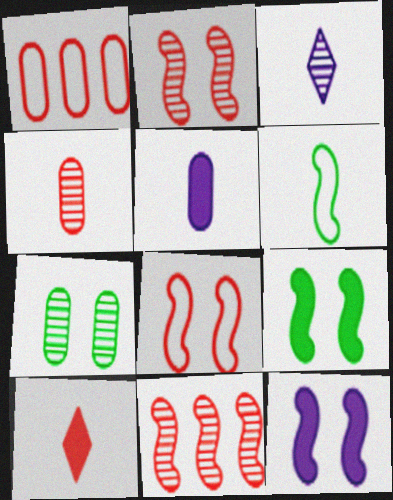[[1, 2, 10], 
[1, 3, 9], 
[1, 5, 7], 
[3, 7, 11], 
[6, 11, 12]]